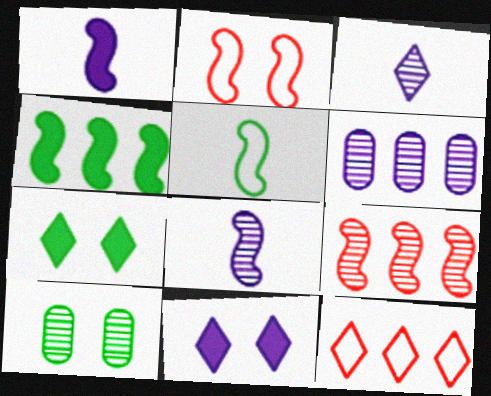[[1, 10, 12], 
[2, 4, 8], 
[2, 10, 11], 
[3, 7, 12], 
[3, 9, 10], 
[4, 6, 12]]